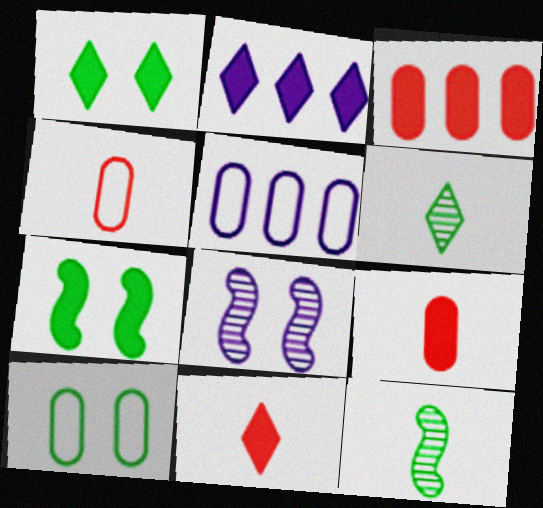[[1, 2, 11], 
[2, 7, 9], 
[4, 5, 10]]